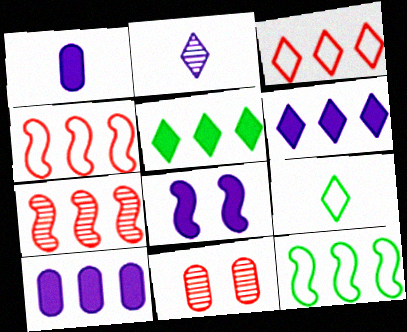[[1, 6, 8]]